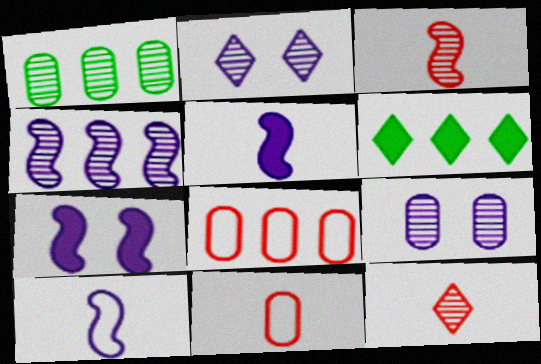[[1, 2, 3], 
[4, 6, 8], 
[4, 7, 10]]